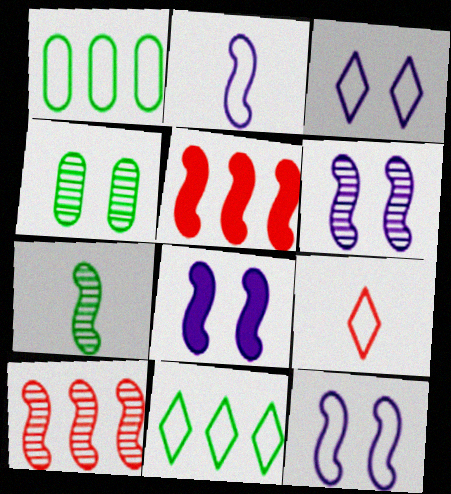[[1, 9, 12], 
[3, 9, 11], 
[5, 7, 12], 
[6, 7, 10], 
[6, 8, 12]]